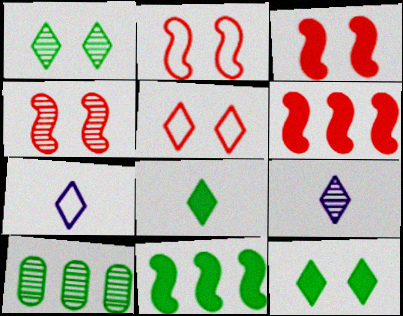[[2, 3, 4], 
[3, 7, 10], 
[4, 9, 10]]